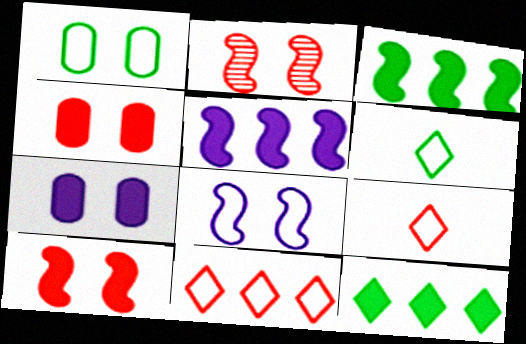[]